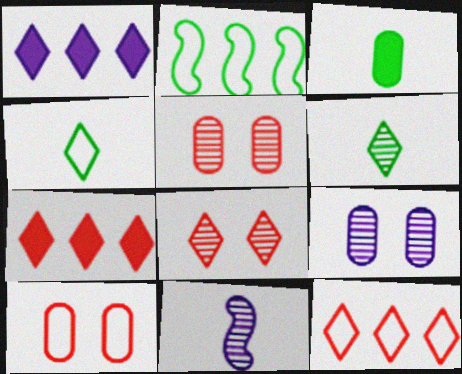[[1, 4, 8]]